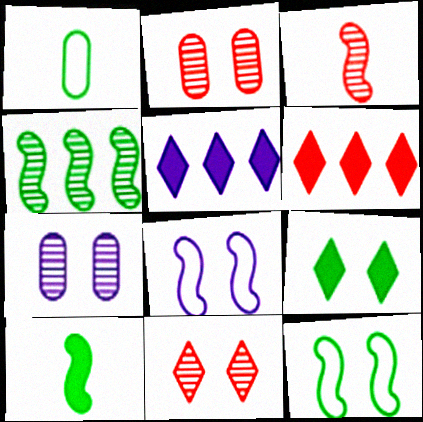[[1, 4, 9], 
[2, 8, 9], 
[4, 10, 12]]